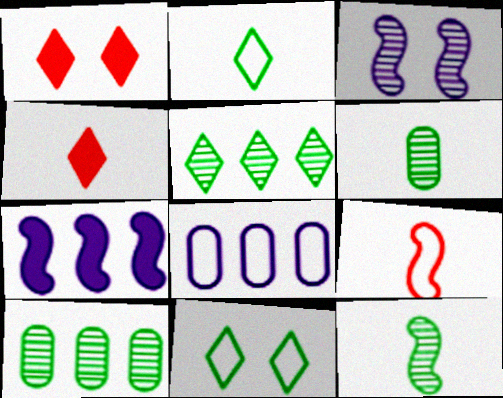[[1, 8, 12], 
[8, 9, 11]]